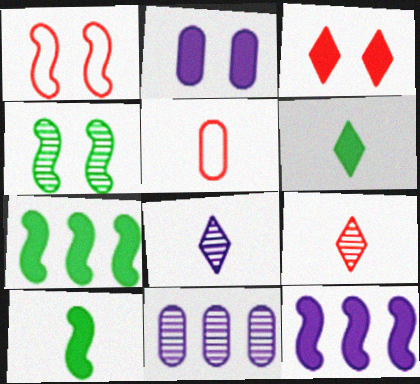[[1, 6, 11], 
[4, 9, 11], 
[5, 8, 10]]